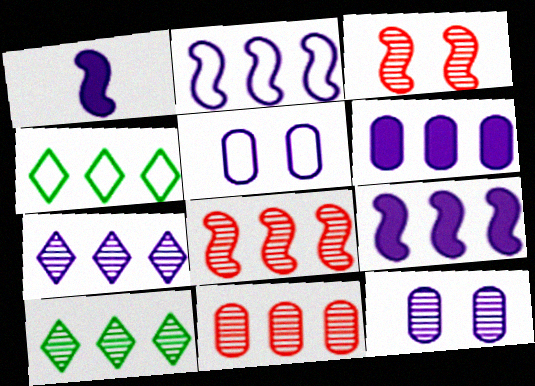[[1, 5, 7], 
[2, 6, 7], 
[4, 6, 8], 
[4, 9, 11]]